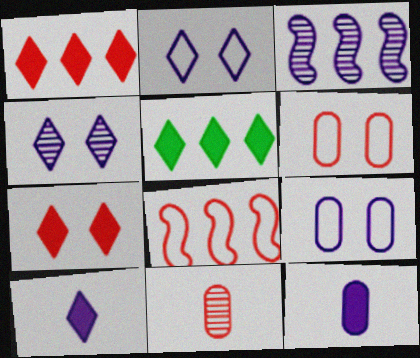[[2, 3, 12], 
[3, 9, 10], 
[5, 7, 10], 
[7, 8, 11]]